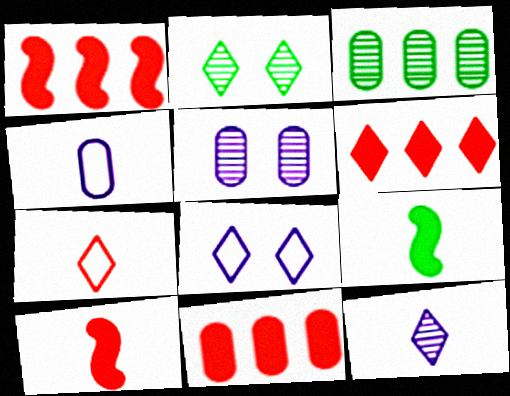[[1, 2, 4], 
[1, 6, 11], 
[3, 8, 10]]